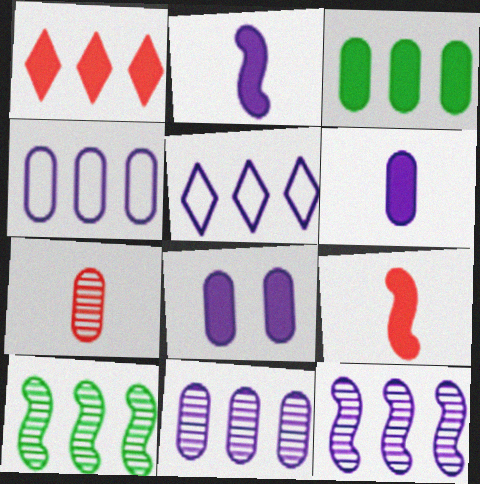[[1, 4, 10]]